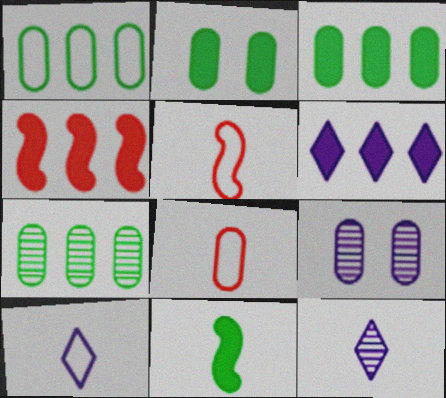[[1, 3, 7], 
[3, 4, 6], 
[3, 8, 9], 
[8, 11, 12]]